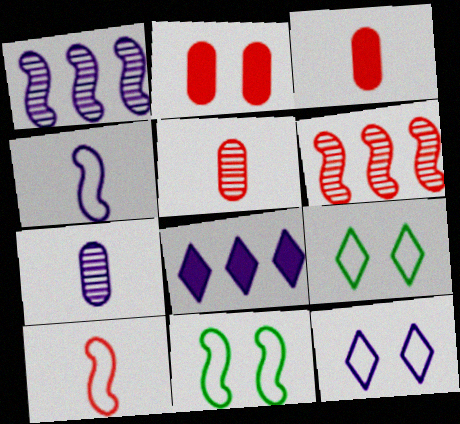[[1, 3, 9], 
[5, 8, 11]]